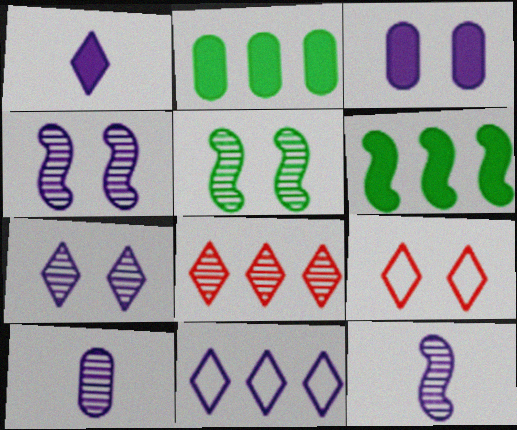[[1, 7, 11], 
[2, 9, 12], 
[3, 5, 9], 
[3, 11, 12], 
[5, 8, 10], 
[6, 9, 10]]